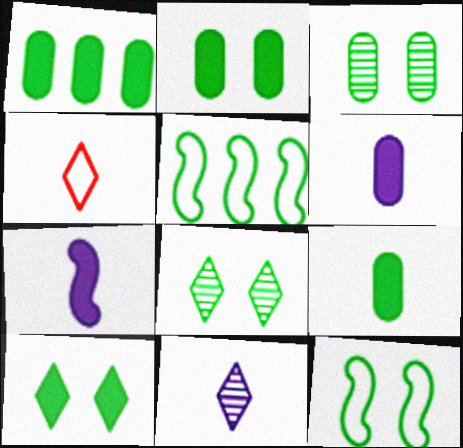[[1, 2, 9], 
[2, 8, 12], 
[3, 10, 12], 
[5, 8, 9]]